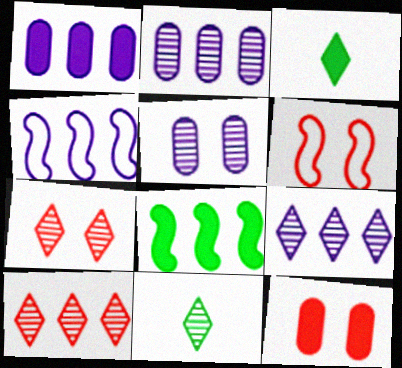[[1, 4, 9], 
[1, 6, 11], 
[2, 3, 6], 
[4, 11, 12], 
[6, 7, 12], 
[7, 9, 11]]